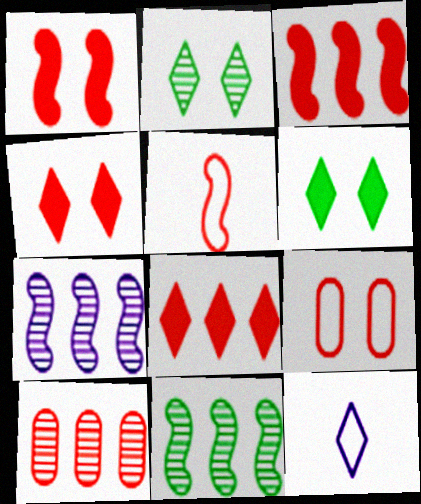[[2, 8, 12], 
[4, 5, 10]]